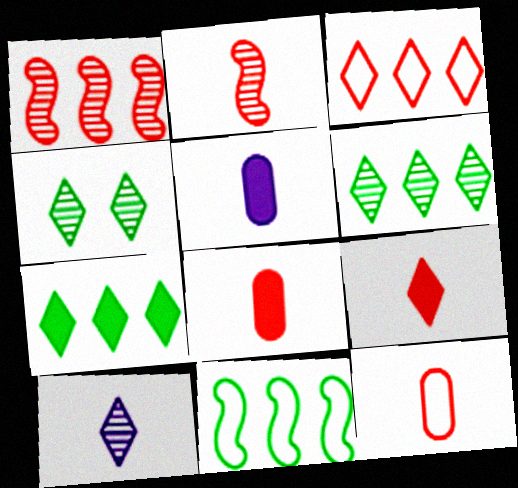[[2, 9, 12]]